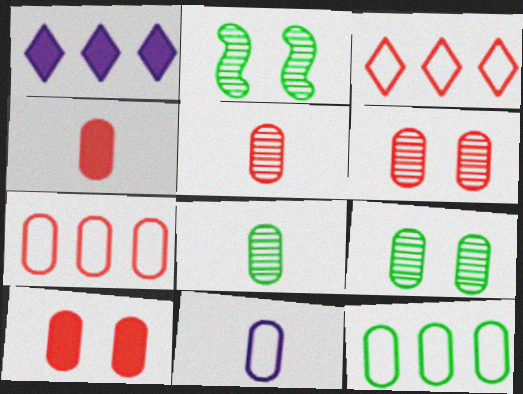[[4, 6, 7], 
[4, 8, 11], 
[5, 7, 10]]